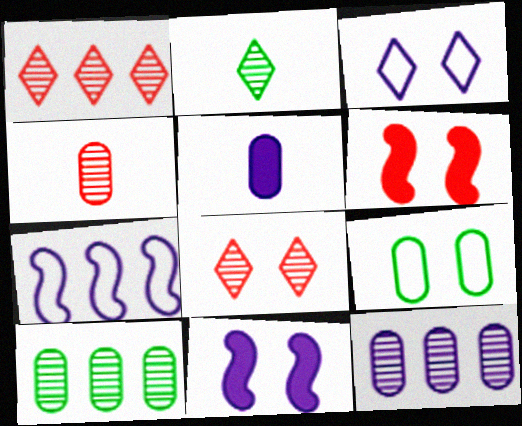[[8, 9, 11]]